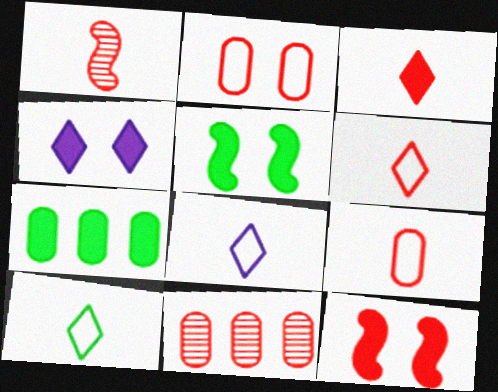[[1, 3, 9], 
[5, 8, 11], 
[6, 8, 10], 
[6, 11, 12]]